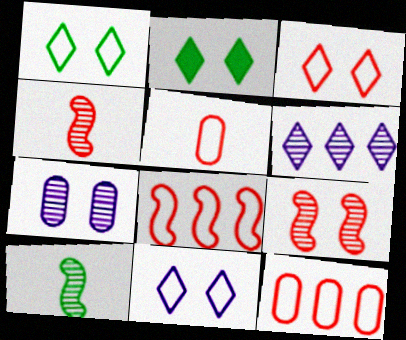[[1, 3, 11], 
[3, 5, 8]]